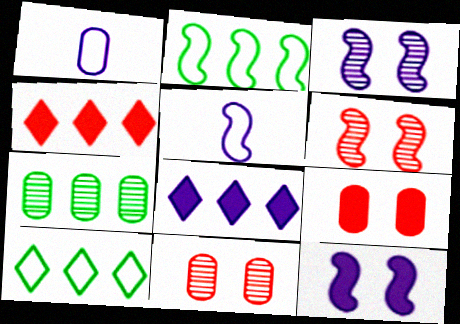[[1, 3, 8], 
[1, 7, 9]]